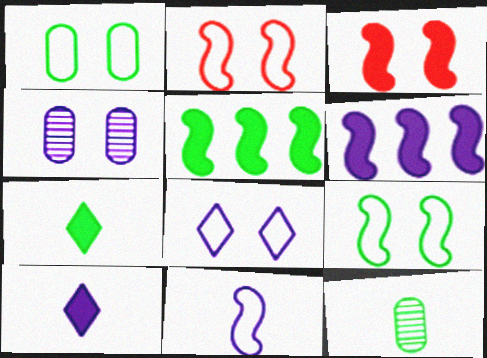[[1, 2, 8]]